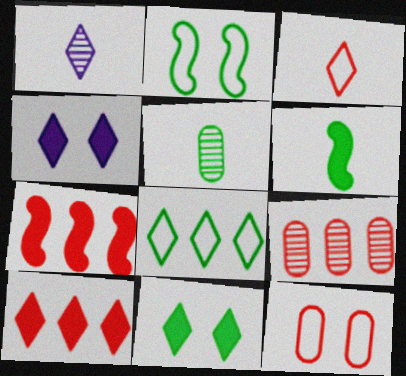[]